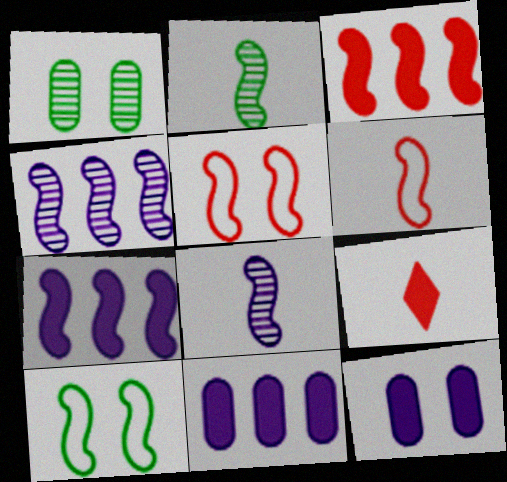[[2, 5, 7], 
[3, 8, 10]]